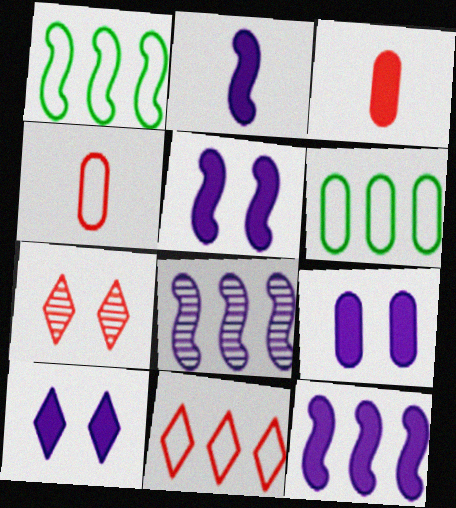[[2, 5, 12], 
[2, 6, 7], 
[5, 9, 10]]